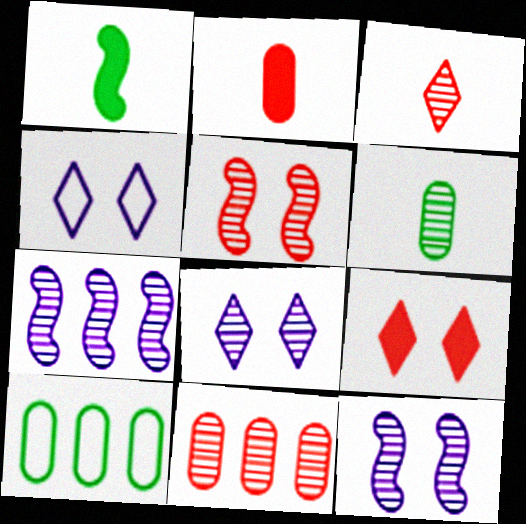[[1, 4, 11], 
[3, 5, 11]]